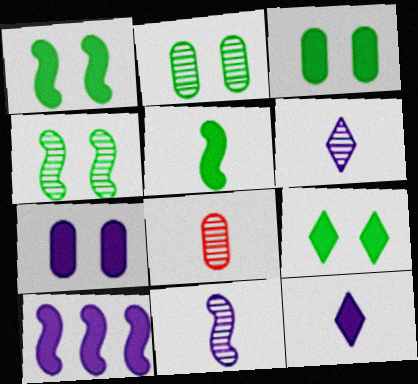[[1, 3, 9], 
[7, 10, 12]]